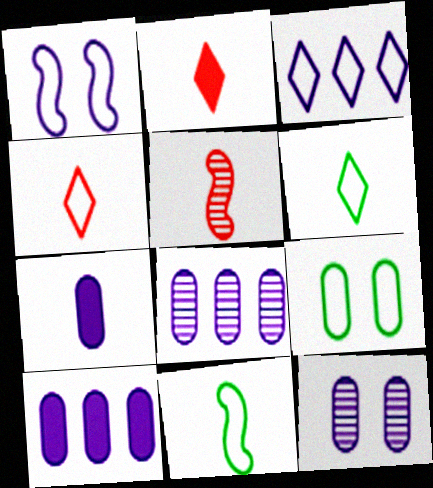[[5, 6, 7]]